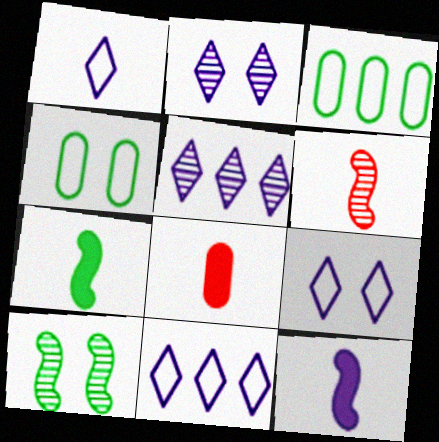[[1, 9, 11], 
[8, 10, 11]]